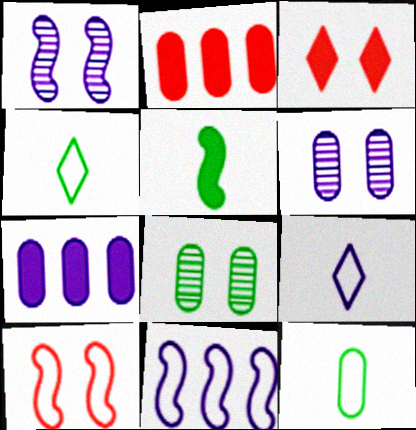[[1, 2, 4], 
[1, 7, 9], 
[2, 6, 12], 
[3, 5, 7]]